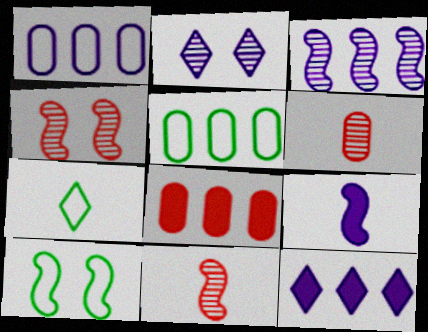[[1, 2, 9], 
[1, 3, 12], 
[5, 7, 10], 
[6, 7, 9], 
[6, 10, 12]]